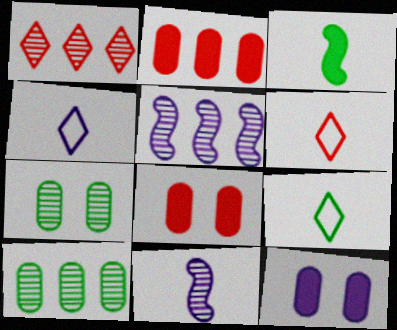[[1, 5, 10], 
[1, 7, 11], 
[4, 5, 12], 
[4, 6, 9], 
[5, 8, 9]]